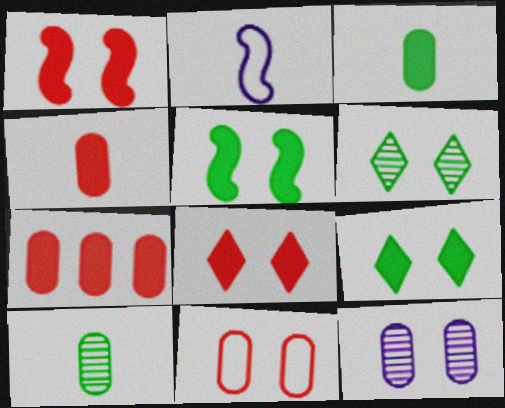[[2, 6, 7]]